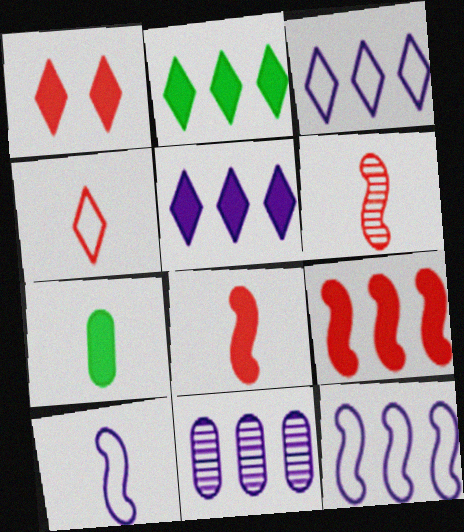[[5, 11, 12]]